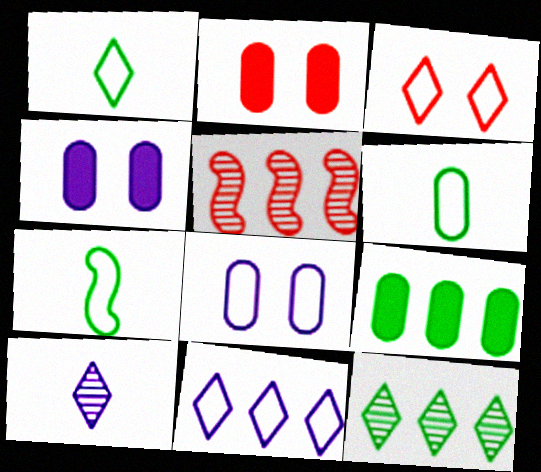[[1, 3, 11], 
[1, 4, 5], 
[1, 6, 7], 
[5, 9, 11]]